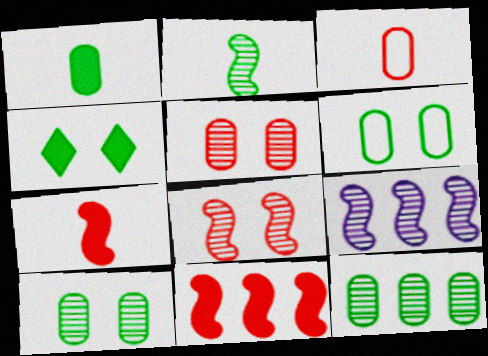[[1, 6, 12], 
[2, 8, 9], 
[3, 4, 9]]